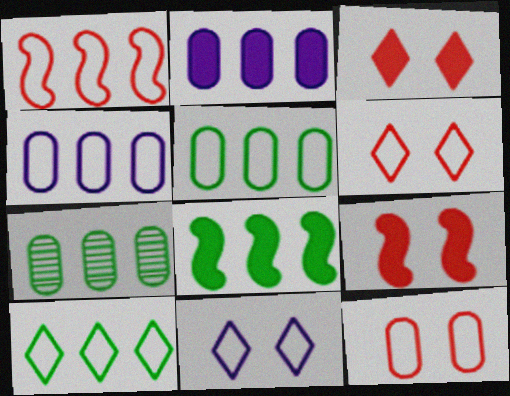[[1, 4, 10], 
[7, 8, 10]]